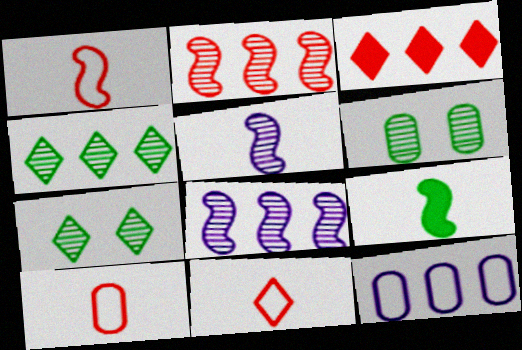[[1, 5, 9], 
[1, 10, 11]]